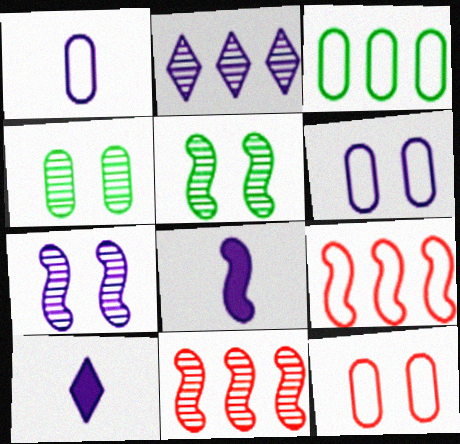[[1, 3, 12], 
[2, 6, 8], 
[4, 9, 10], 
[5, 8, 9]]